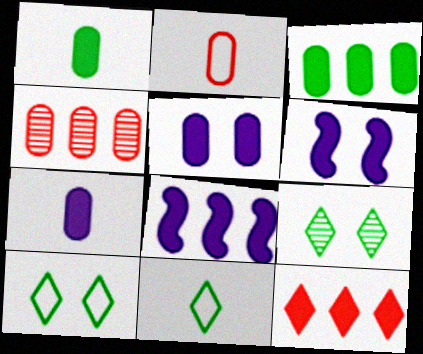[[1, 6, 12], 
[2, 8, 9], 
[3, 8, 12], 
[4, 6, 11]]